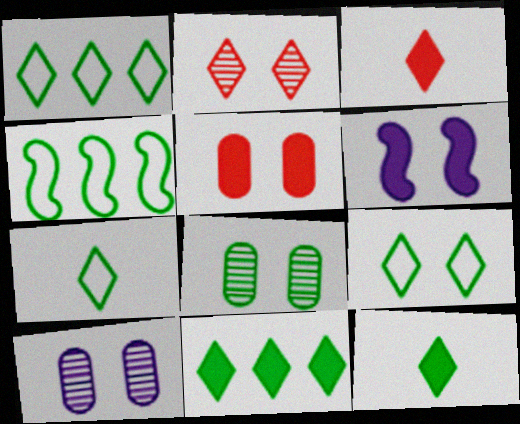[[1, 7, 9], 
[3, 4, 10], 
[4, 8, 12]]